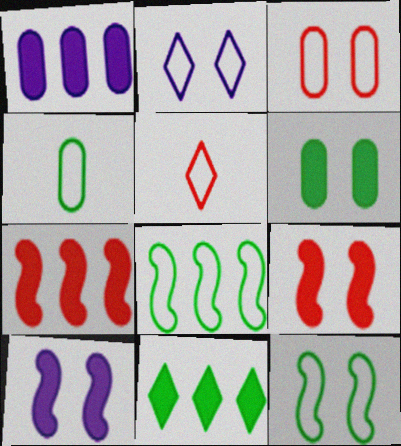[[1, 7, 11], 
[2, 3, 12]]